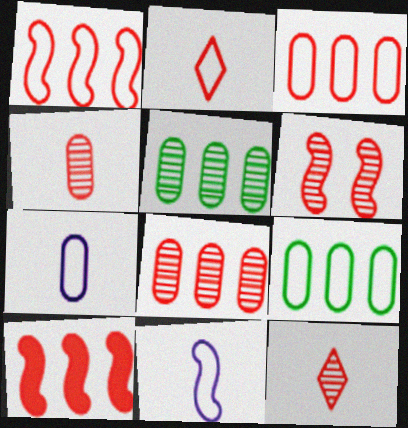[[6, 8, 12]]